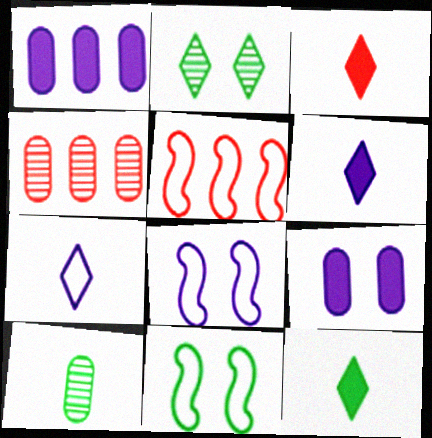[[3, 6, 12], 
[4, 6, 11], 
[4, 8, 12]]